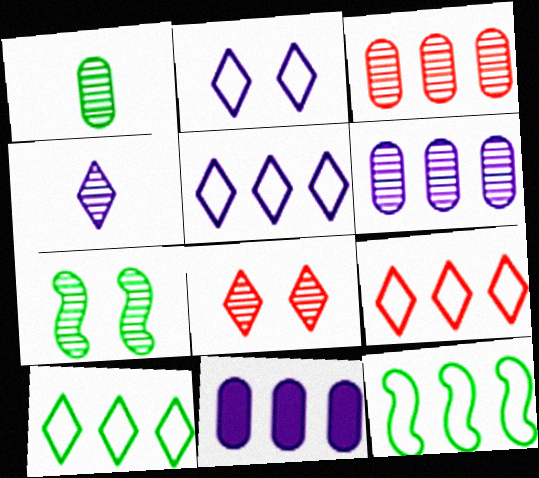[[3, 4, 7], 
[5, 9, 10]]